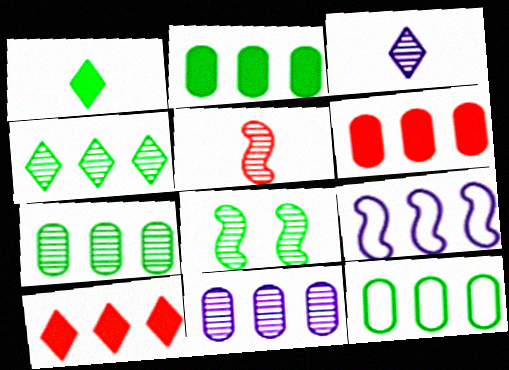[[1, 8, 12], 
[2, 7, 12], 
[4, 6, 9], 
[6, 11, 12], 
[7, 9, 10]]